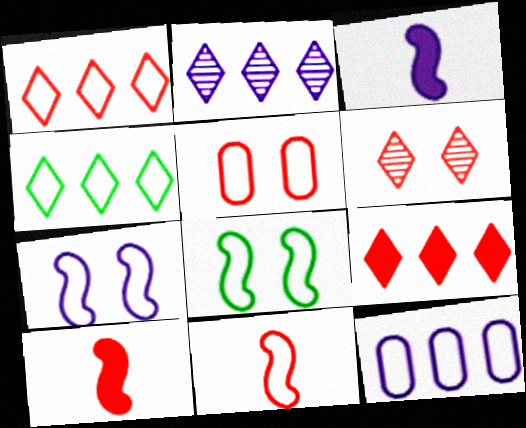[[1, 5, 11], 
[2, 4, 9]]